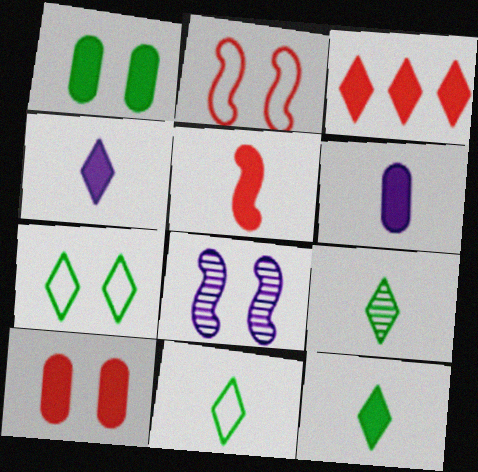[[3, 5, 10], 
[5, 6, 12], 
[7, 8, 10], 
[9, 11, 12]]